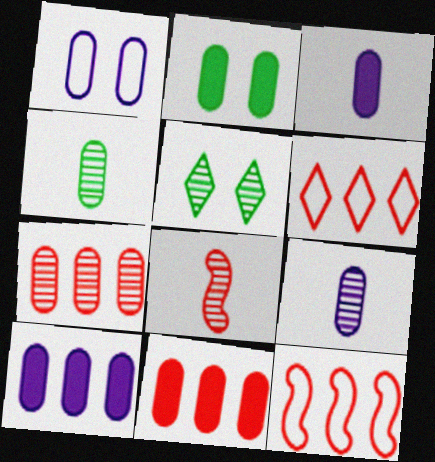[[1, 4, 11], 
[1, 9, 10], 
[2, 3, 11], 
[3, 5, 12]]